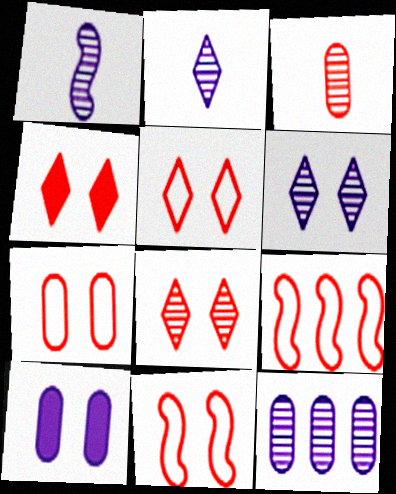[[1, 6, 12], 
[3, 4, 9], 
[4, 5, 8], 
[5, 7, 11]]